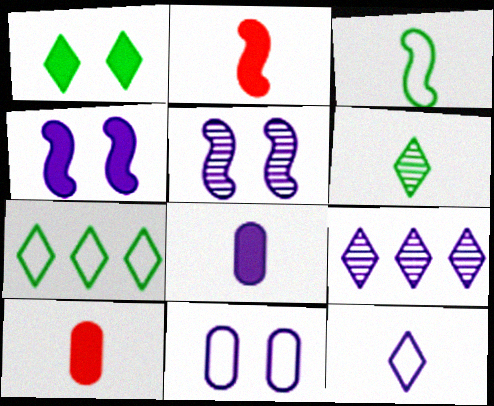[[1, 6, 7], 
[5, 7, 10]]